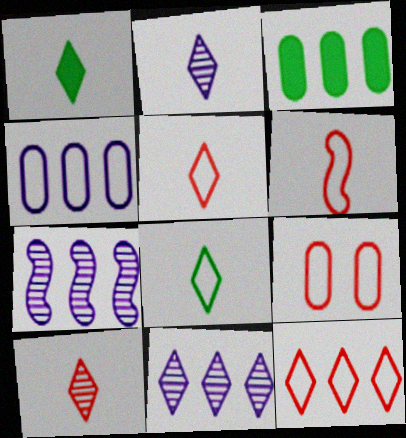[[1, 2, 5], 
[1, 7, 9], 
[3, 7, 12], 
[6, 9, 12]]